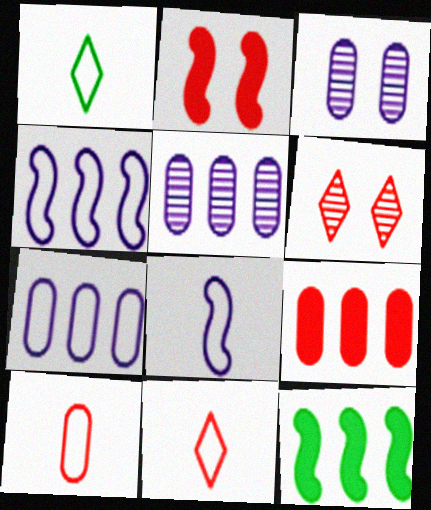[[1, 2, 5], 
[1, 8, 10], 
[3, 11, 12]]